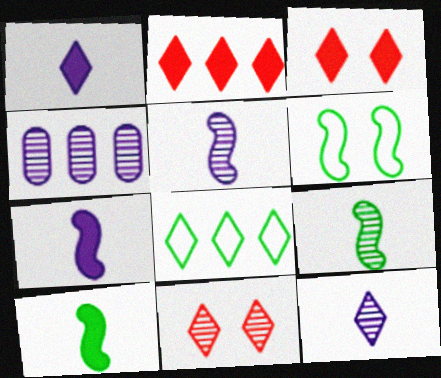[[1, 8, 11], 
[3, 8, 12], 
[4, 9, 11]]